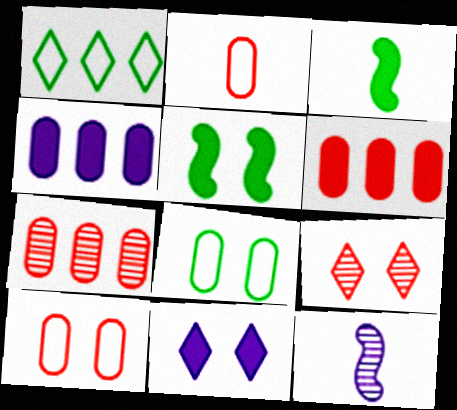[[3, 6, 11]]